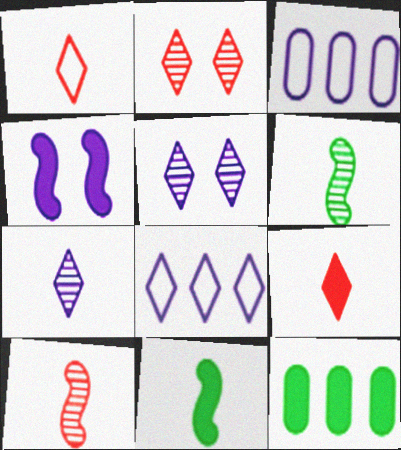[[2, 3, 11], 
[3, 4, 7], 
[4, 9, 12]]